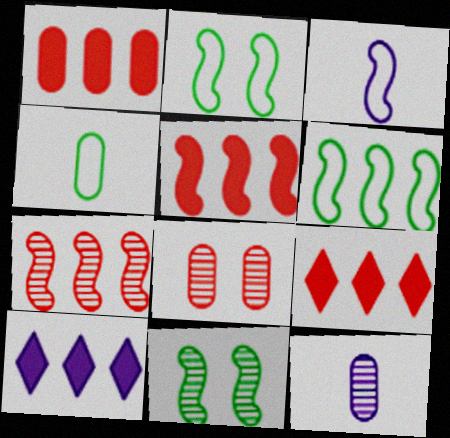[[1, 5, 9], 
[2, 9, 12], 
[3, 5, 11]]